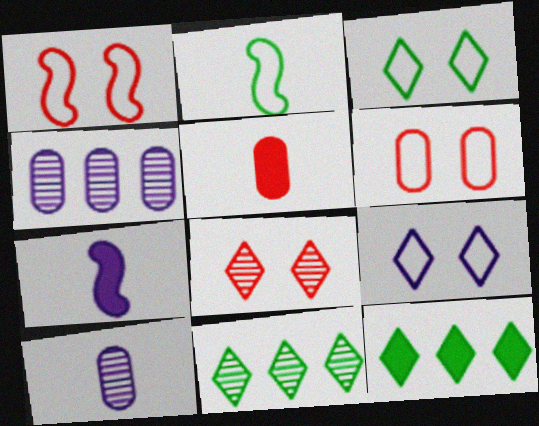[[1, 10, 12], 
[4, 7, 9], 
[6, 7, 11]]